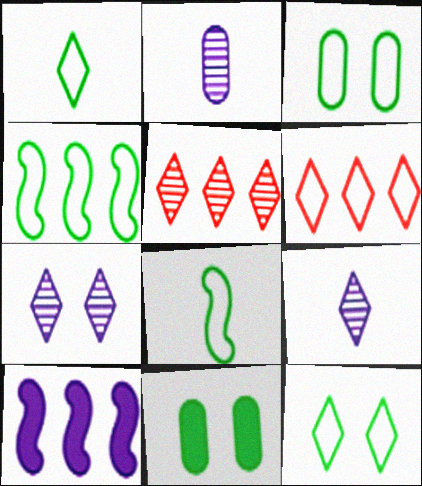[[1, 3, 4]]